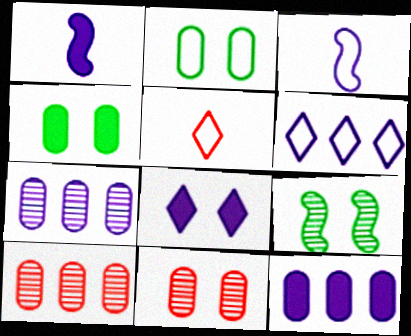[[1, 8, 12], 
[3, 7, 8], 
[5, 9, 12]]